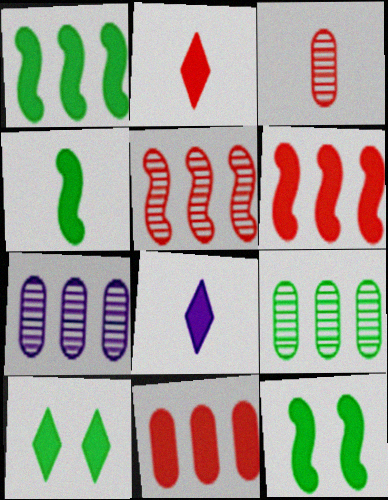[[1, 4, 12], 
[8, 11, 12]]